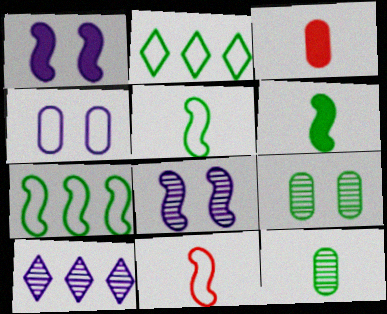[[2, 3, 8], 
[2, 4, 11], 
[2, 6, 9]]